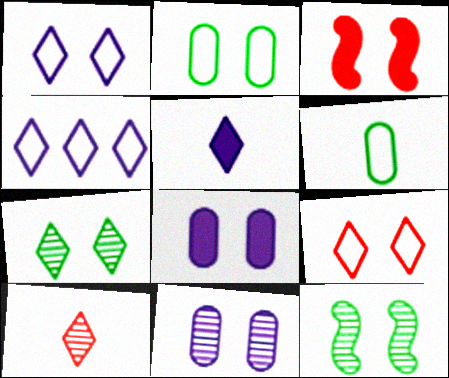[[8, 9, 12]]